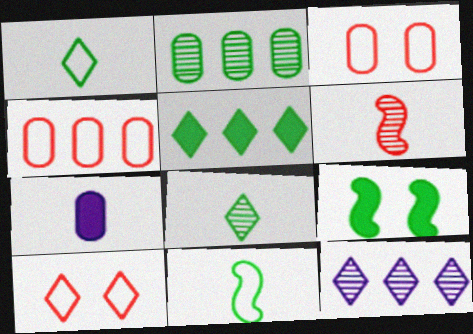[[1, 2, 9], 
[1, 6, 7], 
[2, 3, 7]]